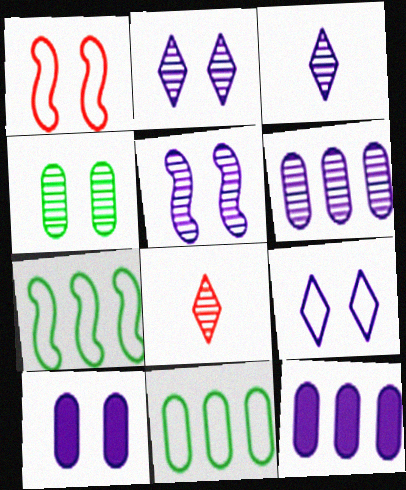[[3, 5, 6], 
[5, 9, 10], 
[7, 8, 10]]